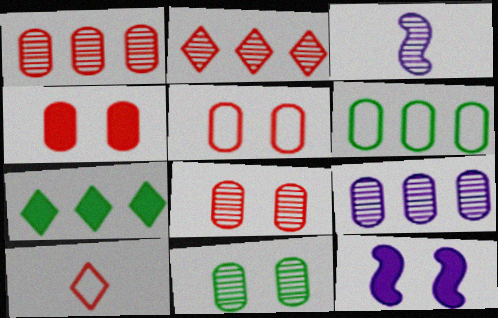[[2, 3, 11], 
[3, 5, 7], 
[4, 5, 8]]